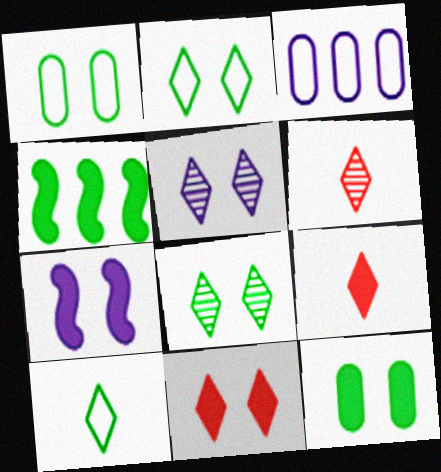[[2, 5, 11], 
[7, 11, 12]]